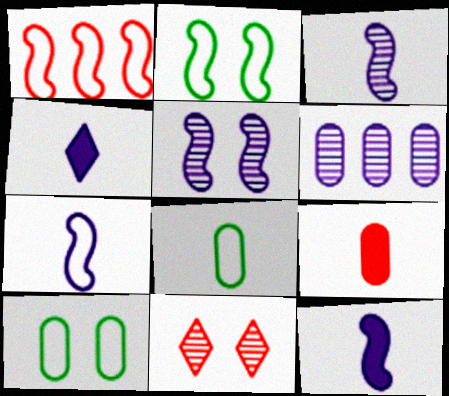[[1, 2, 7], 
[1, 9, 11], 
[3, 7, 12], 
[6, 9, 10]]